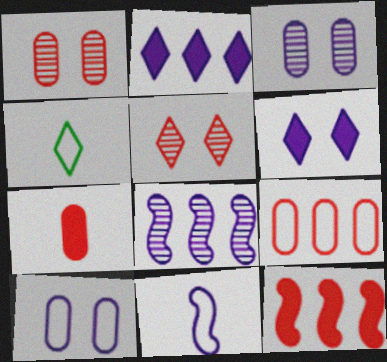[[1, 7, 9], 
[2, 3, 11], 
[2, 4, 5], 
[3, 4, 12]]